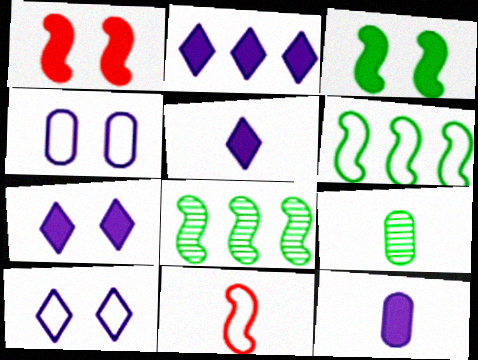[[2, 5, 7], 
[5, 9, 11]]